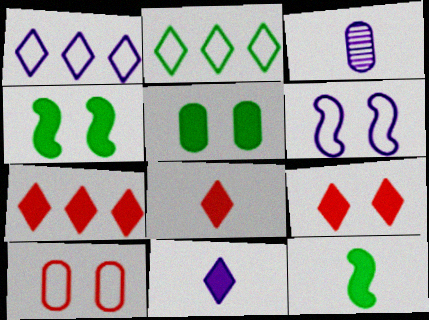[[7, 8, 9]]